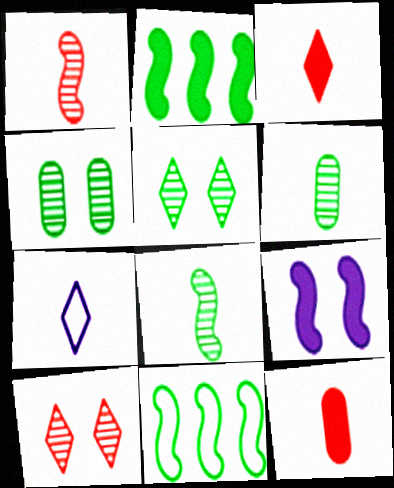[[1, 9, 11], 
[7, 8, 12]]